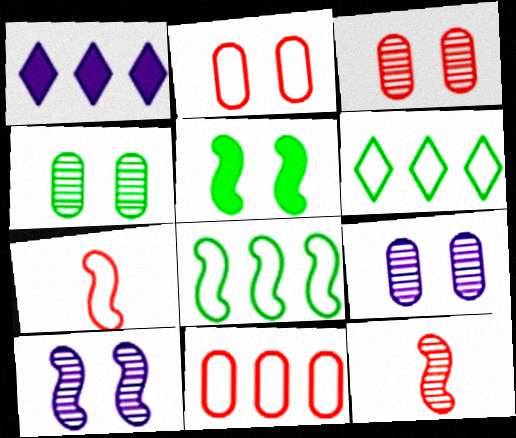[[1, 4, 7], 
[3, 4, 9]]